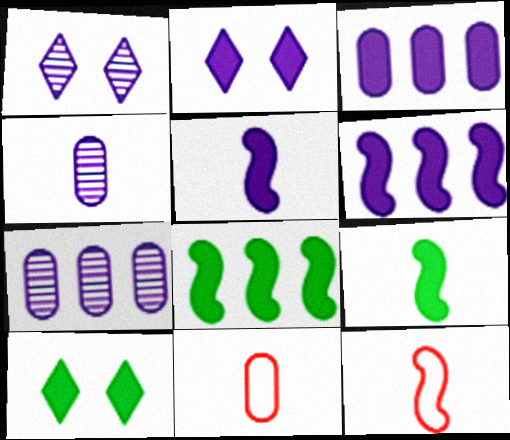[[1, 8, 11], 
[2, 3, 5], 
[7, 10, 12]]